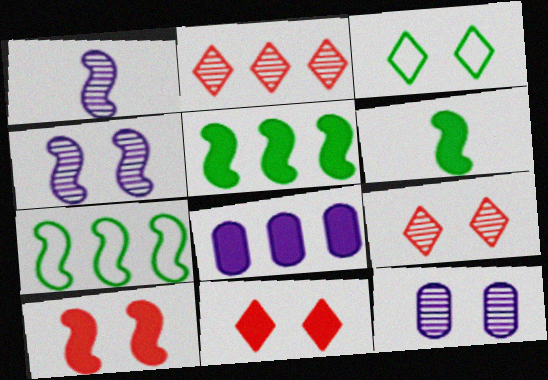[[1, 7, 10], 
[2, 7, 8], 
[3, 10, 12], 
[6, 8, 11]]